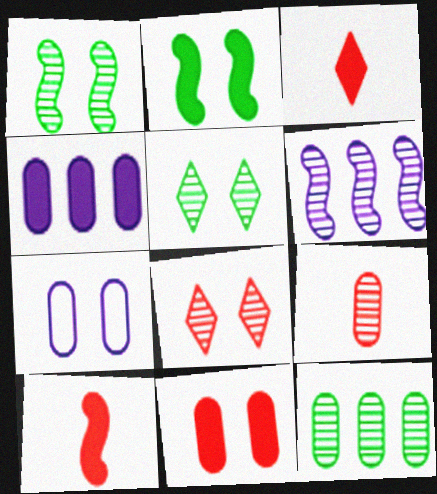[[2, 3, 4], 
[2, 7, 8], 
[5, 6, 9]]